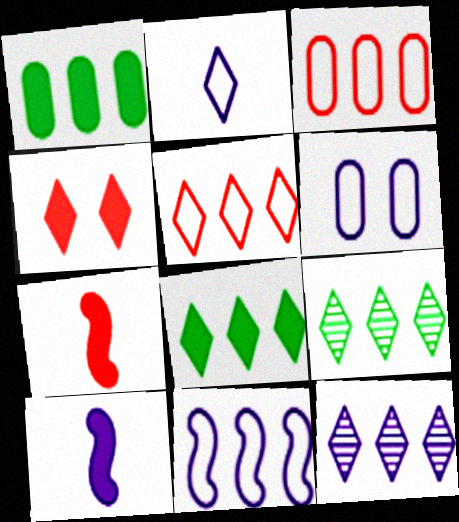[[1, 4, 10], 
[2, 4, 9], 
[2, 6, 11], 
[5, 8, 12], 
[6, 7, 9], 
[6, 10, 12]]